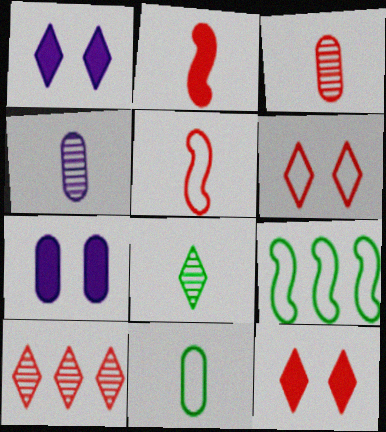[[1, 3, 9], 
[4, 9, 12]]